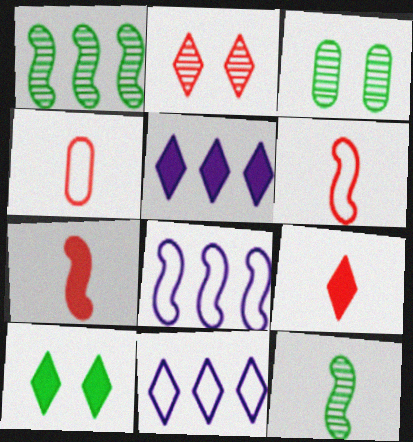[[3, 5, 6], 
[3, 7, 11], 
[3, 8, 9], 
[5, 9, 10]]